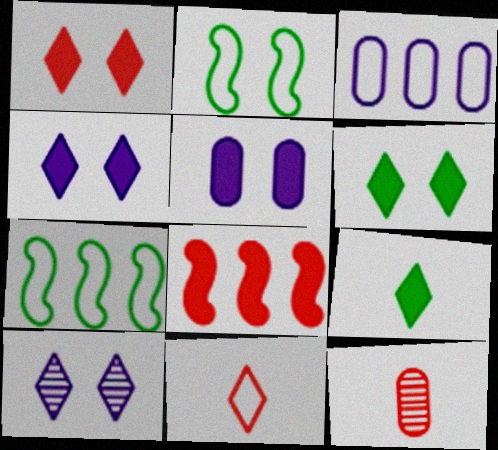[[1, 4, 6], 
[2, 3, 11], 
[4, 7, 12], 
[5, 8, 9]]